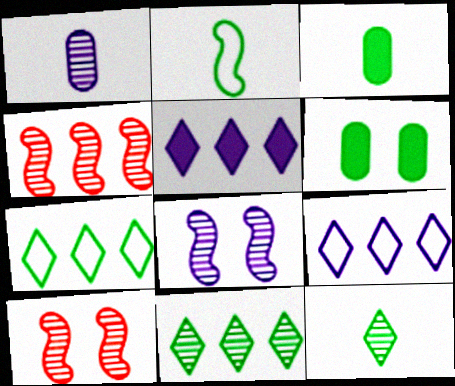[[1, 10, 11], 
[2, 3, 12], 
[2, 6, 11], 
[3, 9, 10]]